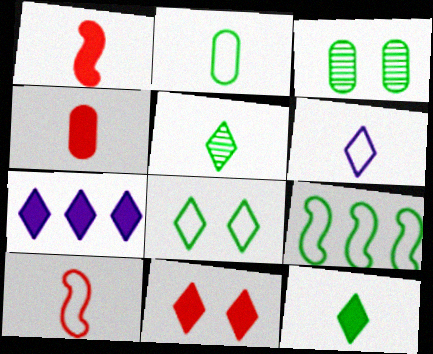[[2, 6, 10], 
[2, 8, 9], 
[3, 7, 10], 
[3, 9, 12], 
[7, 11, 12]]